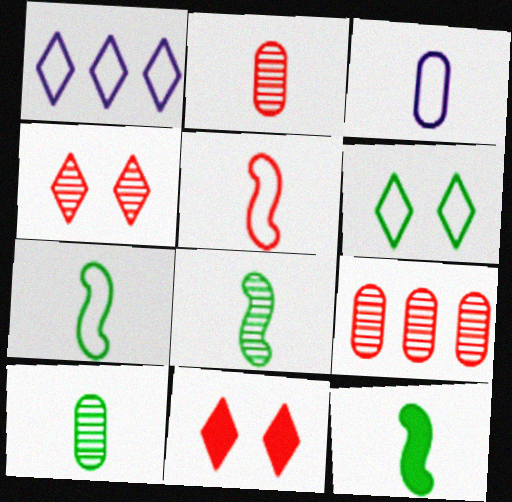[[5, 9, 11], 
[7, 8, 12]]